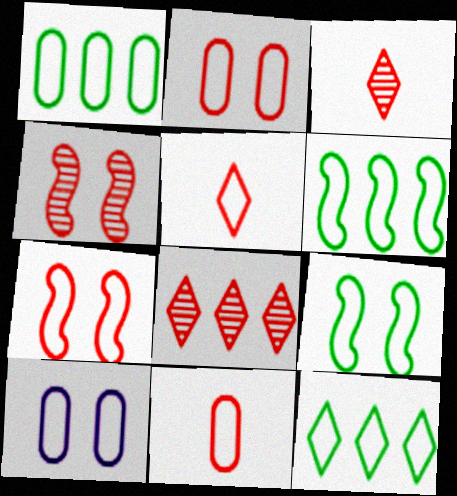[[1, 6, 12], 
[1, 10, 11], 
[5, 6, 10]]